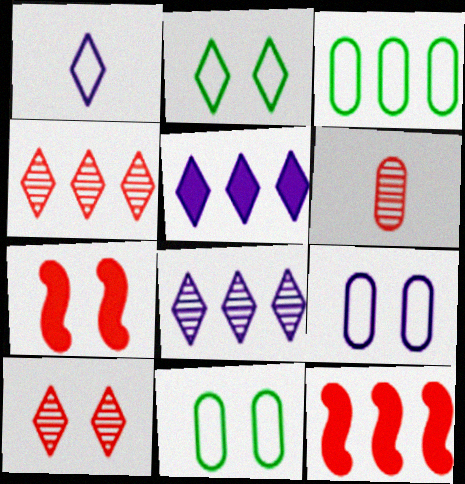[[3, 8, 12]]